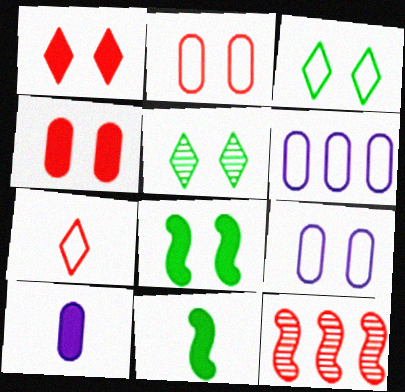[[3, 10, 12], 
[4, 7, 12]]